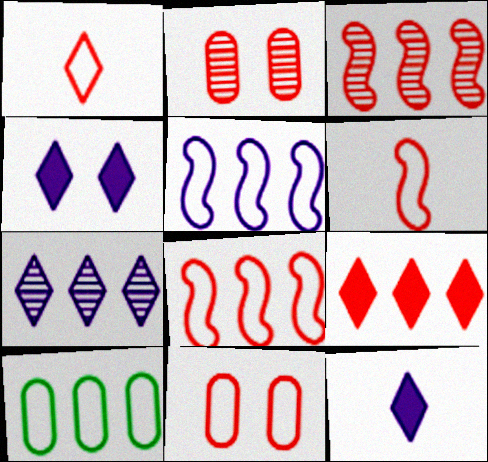[[1, 8, 11], 
[2, 6, 9]]